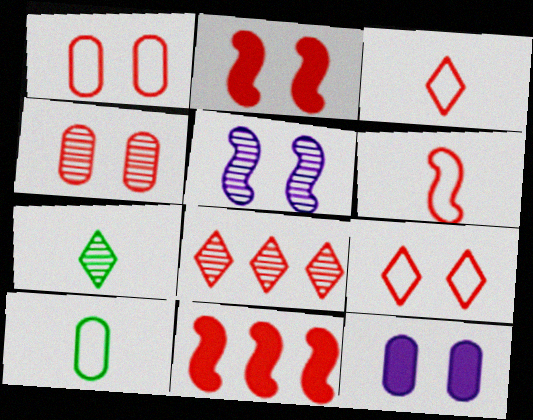[[2, 4, 9], 
[3, 4, 11]]